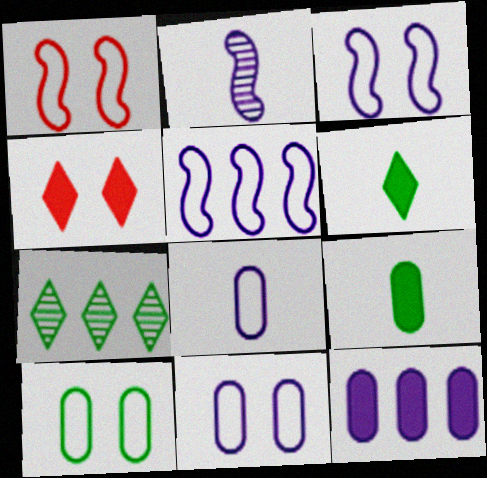[]